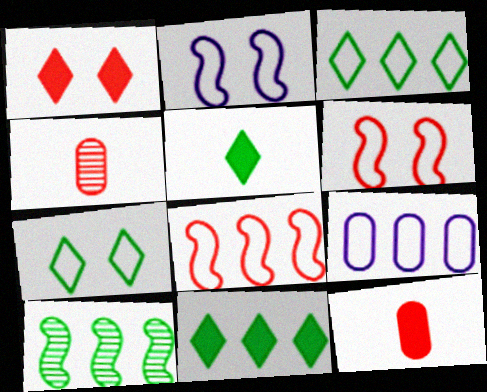[[1, 4, 8], 
[2, 4, 11], 
[3, 8, 9]]